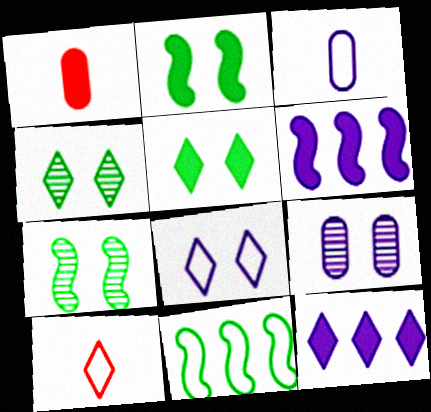[[1, 2, 12], 
[1, 5, 6], 
[4, 10, 12]]